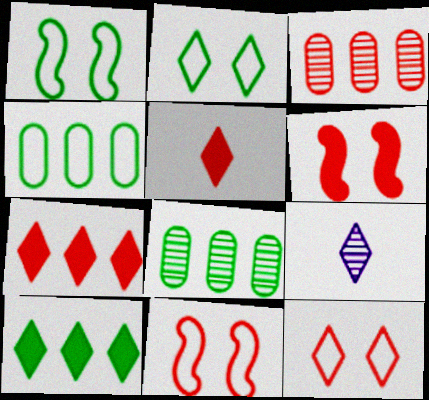[[2, 7, 9], 
[3, 5, 11], 
[4, 6, 9], 
[9, 10, 12]]